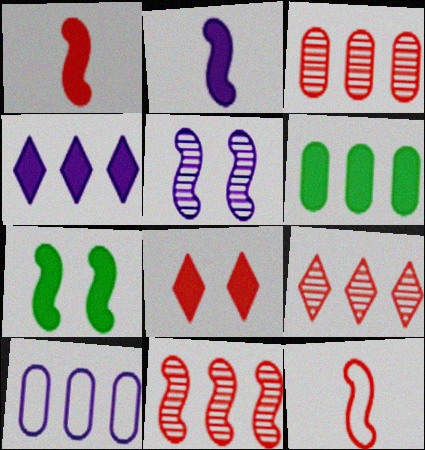[[2, 6, 8], 
[3, 6, 10], 
[3, 8, 12], 
[3, 9, 11]]